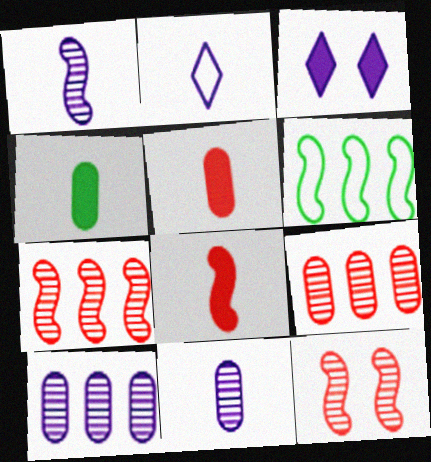[]